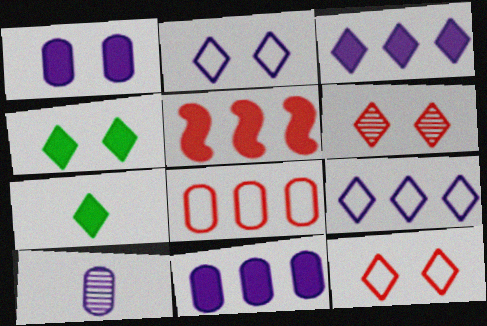[[1, 5, 7], 
[2, 4, 6], 
[6, 7, 9]]